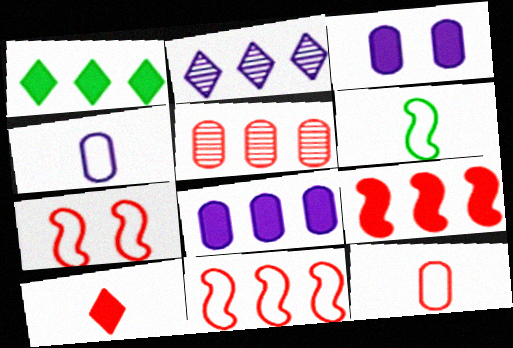[[1, 8, 9], 
[5, 7, 10]]